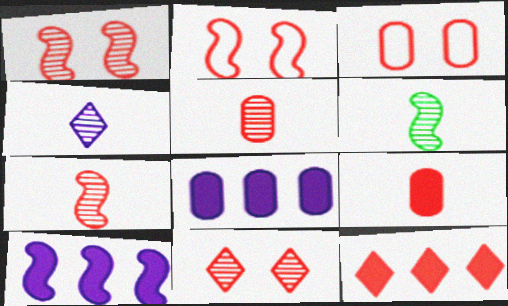[[2, 5, 12], 
[2, 6, 10], 
[3, 7, 12], 
[4, 5, 6]]